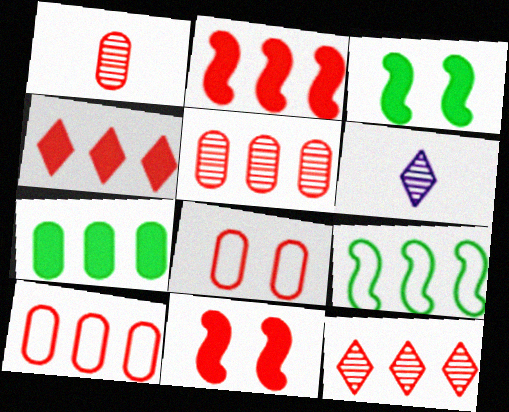[[2, 10, 12], 
[3, 6, 10]]